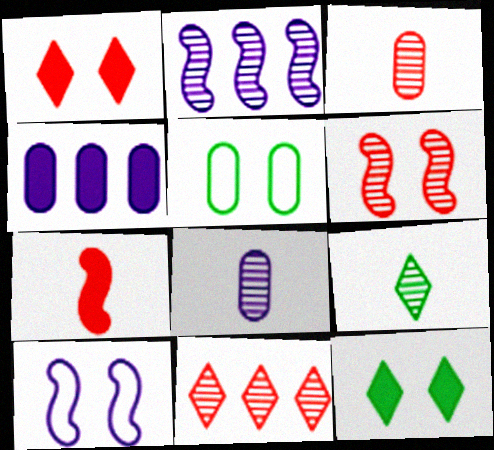[[3, 4, 5], 
[3, 6, 11], 
[4, 7, 12]]